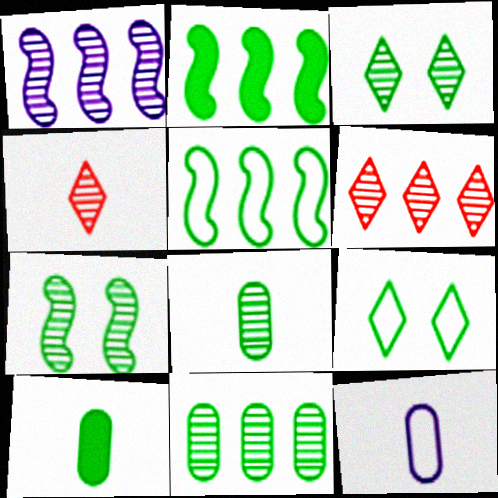[[1, 6, 11], 
[2, 8, 9], 
[3, 5, 10]]